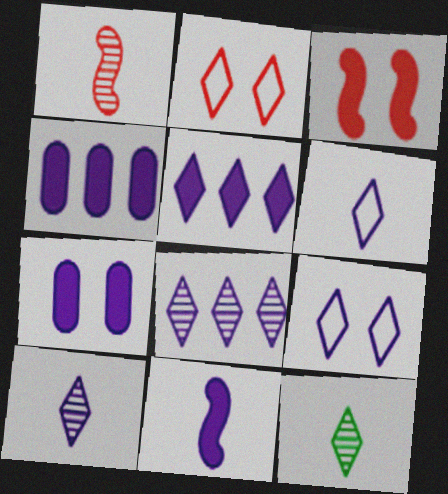[[2, 5, 12], 
[5, 7, 11], 
[5, 9, 10]]